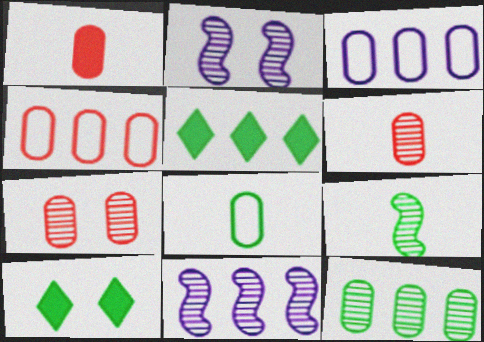[[1, 4, 7], 
[4, 5, 11]]